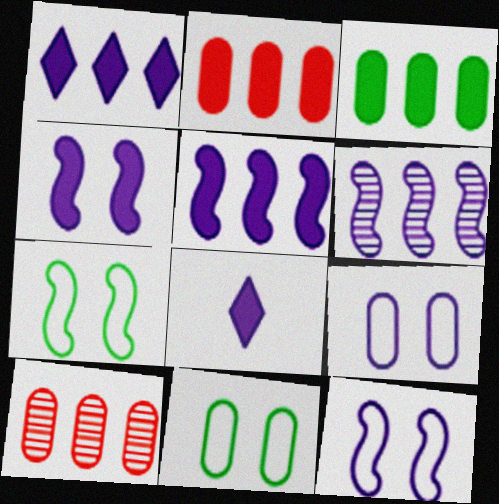[[6, 8, 9], 
[7, 8, 10]]